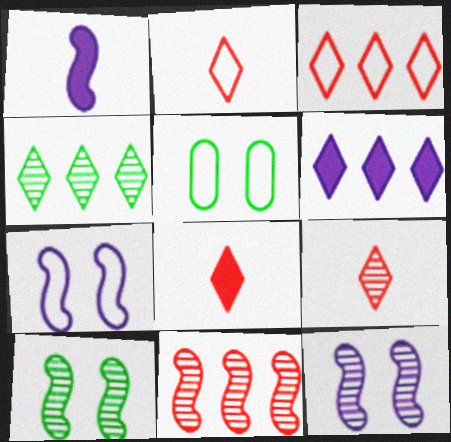[[2, 8, 9], 
[3, 4, 6]]